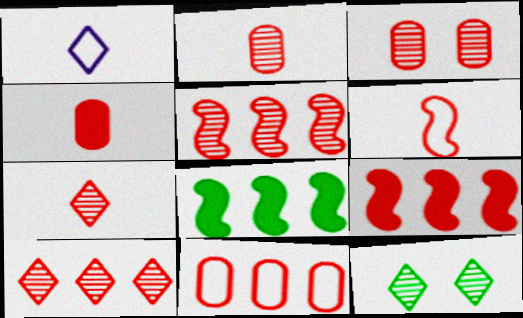[[1, 3, 8], 
[3, 4, 11], 
[3, 5, 7], 
[4, 6, 7], 
[9, 10, 11]]